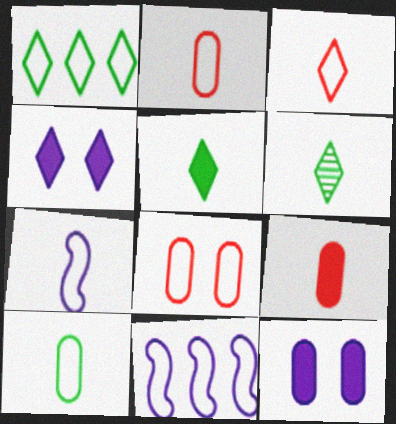[[1, 7, 8], 
[3, 7, 10], 
[6, 7, 9]]